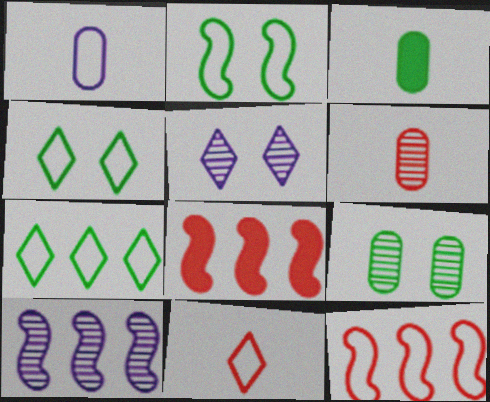[[1, 3, 6], 
[1, 4, 12], 
[3, 5, 12]]